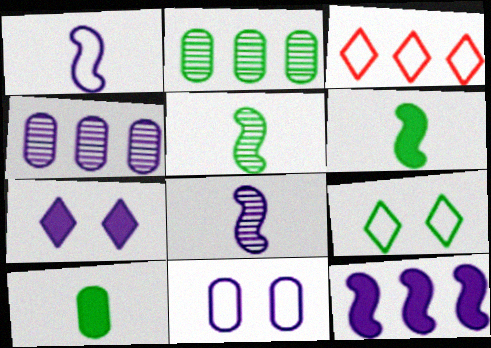[[1, 4, 7], 
[2, 3, 12], 
[2, 6, 9]]